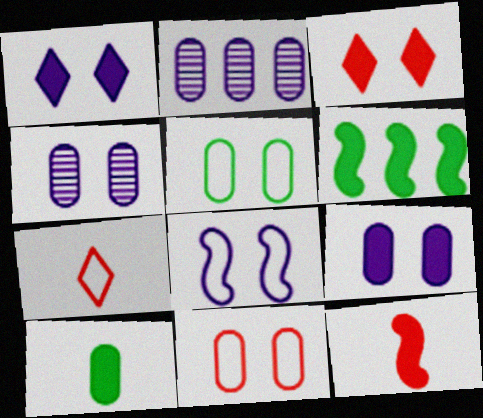[[1, 4, 8], 
[2, 10, 11], 
[4, 6, 7]]